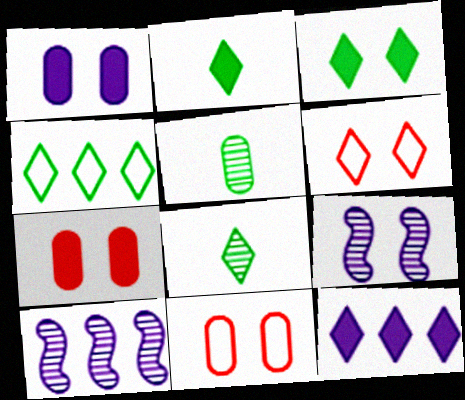[[2, 10, 11], 
[3, 4, 8], 
[3, 9, 11], 
[6, 8, 12]]